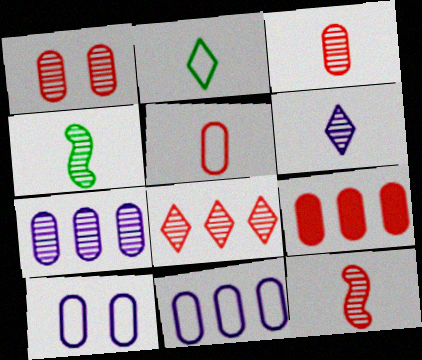[[1, 5, 9], 
[1, 8, 12], 
[3, 4, 6]]